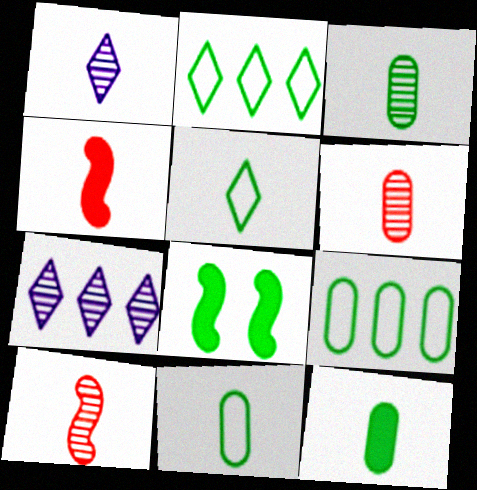[[1, 3, 10], 
[1, 4, 11], 
[2, 3, 8], 
[3, 11, 12]]